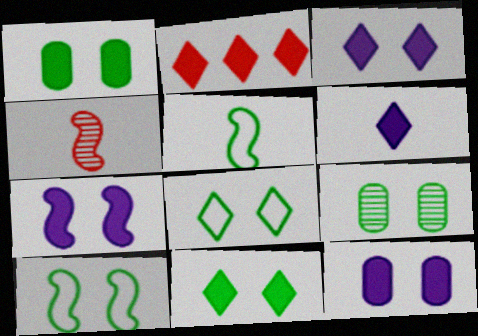[[2, 6, 11], 
[3, 7, 12], 
[9, 10, 11]]